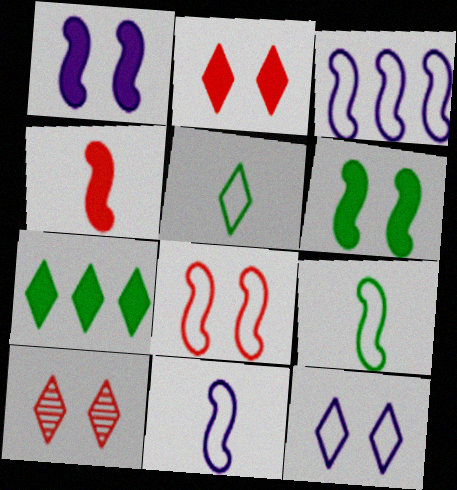[[3, 8, 9]]